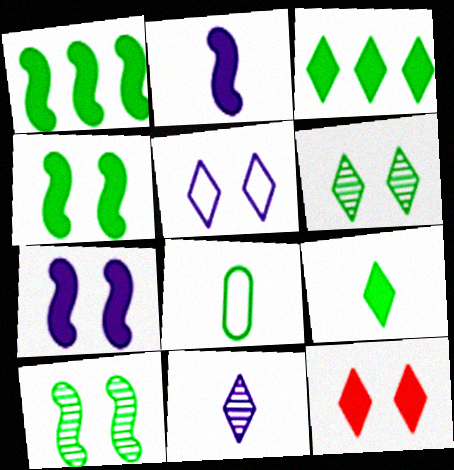[[1, 6, 8], 
[3, 8, 10], 
[5, 6, 12]]